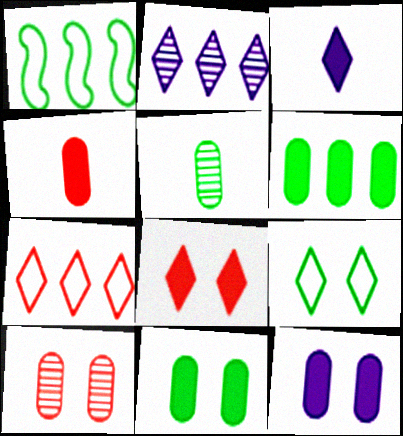[[1, 3, 10], 
[4, 6, 12]]